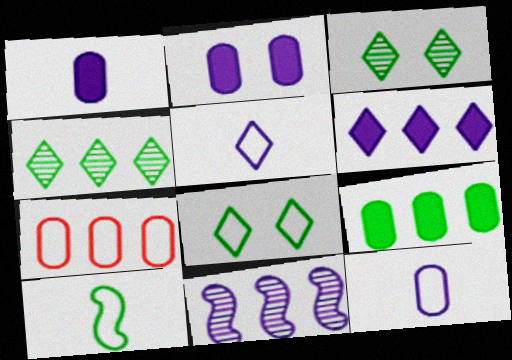[[2, 5, 11], 
[3, 9, 10]]